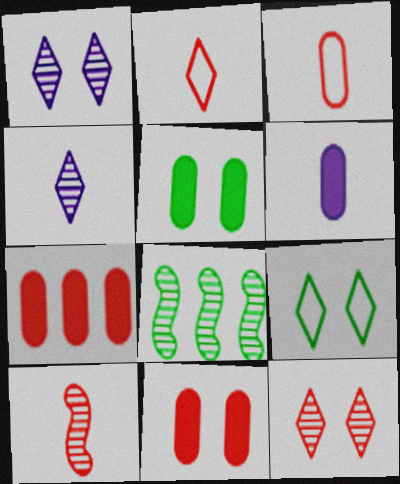[[5, 6, 7]]